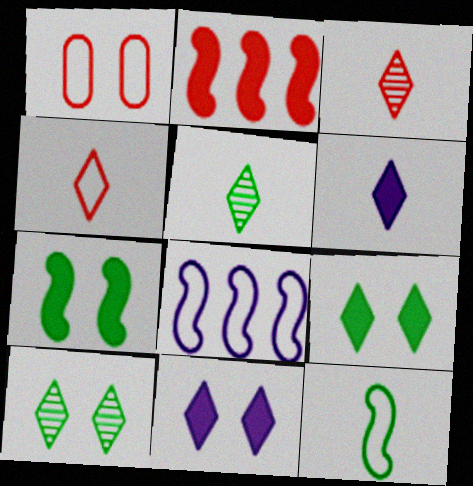[[1, 2, 3], 
[4, 5, 6]]